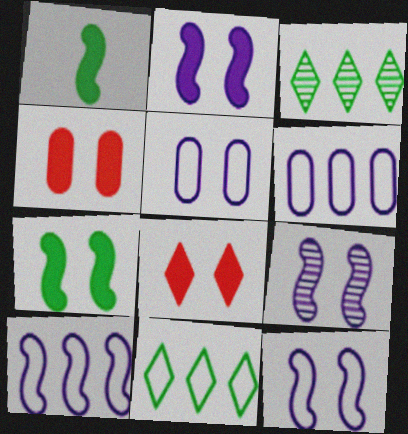[[2, 9, 12]]